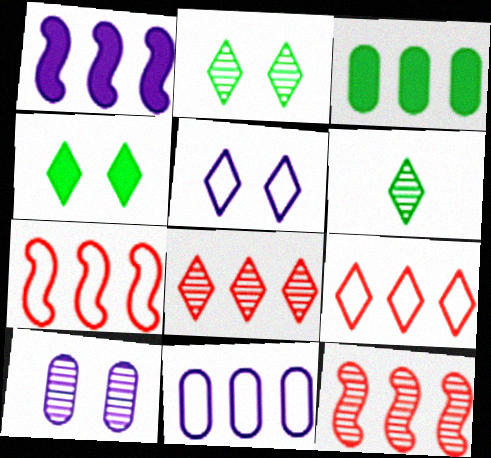[[6, 10, 12]]